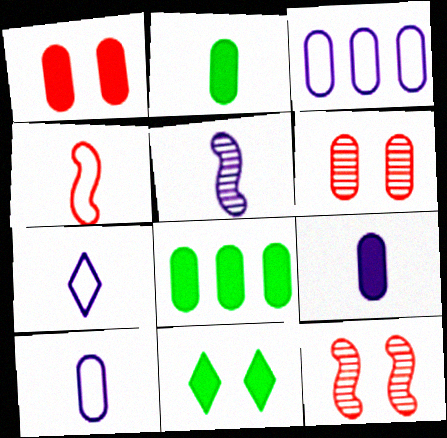[[1, 8, 9], 
[2, 3, 6], 
[5, 7, 9], 
[6, 8, 10], 
[7, 8, 12]]